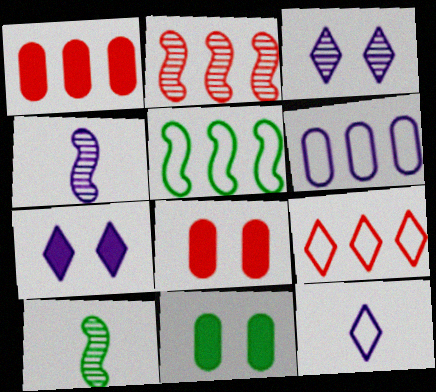[[1, 2, 9], 
[2, 11, 12], 
[4, 6, 7], 
[4, 9, 11], 
[5, 6, 9]]